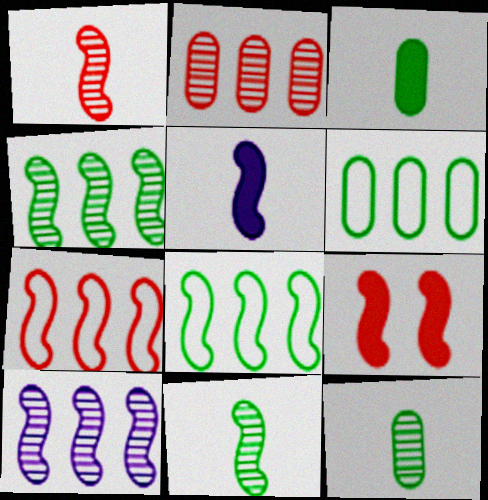[[1, 7, 9]]